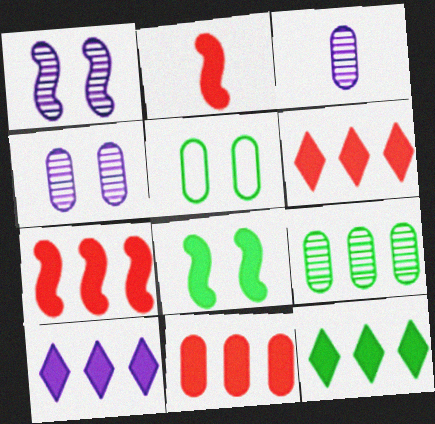[[3, 5, 11], 
[6, 7, 11], 
[6, 10, 12]]